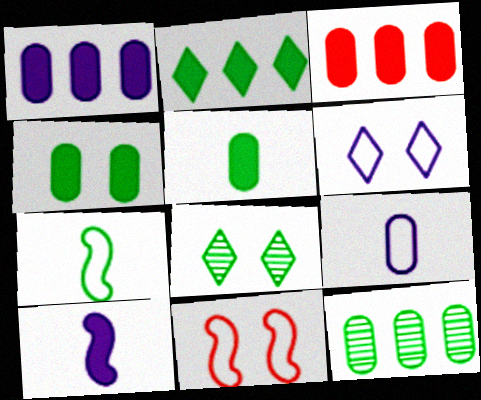[]